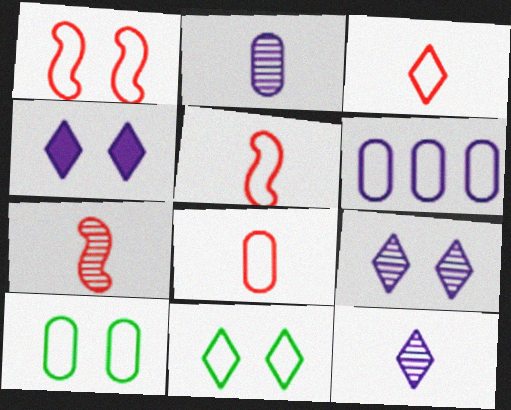[[3, 5, 8], 
[5, 6, 11], 
[6, 8, 10]]